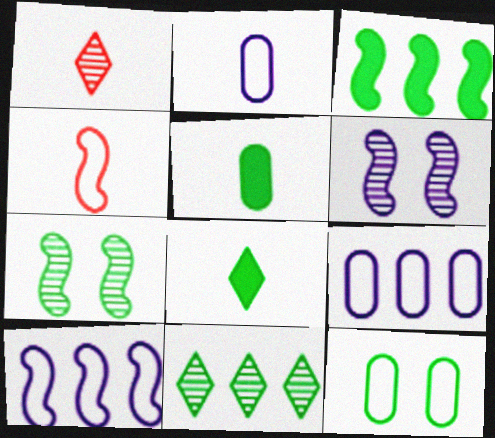[[3, 4, 6]]